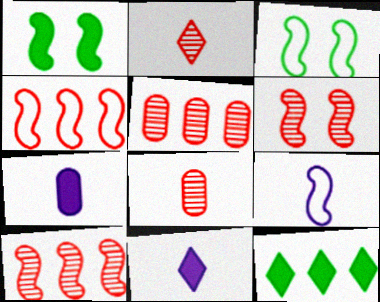[[1, 9, 10], 
[2, 5, 6], 
[3, 4, 9], 
[3, 5, 11]]